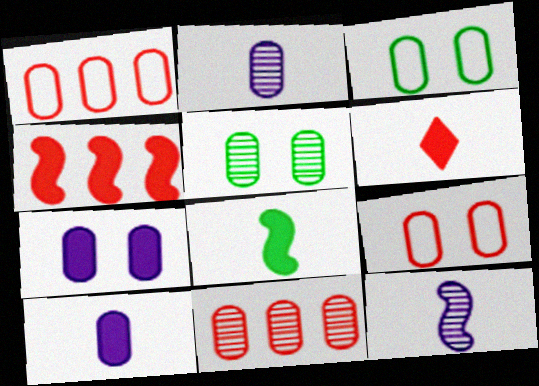[[1, 5, 10], 
[2, 5, 11], 
[3, 10, 11], 
[5, 7, 9], 
[6, 8, 10]]